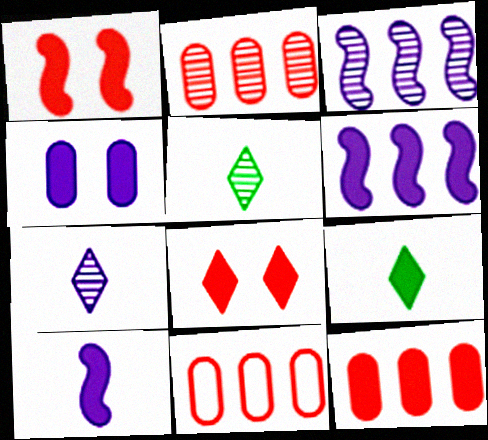[[2, 11, 12]]